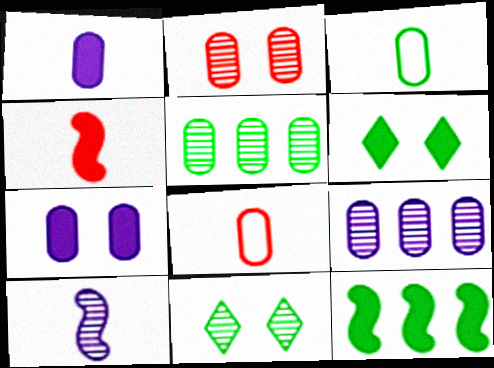[[3, 11, 12], 
[5, 7, 8]]